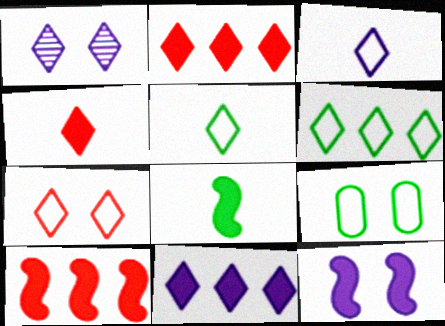[[1, 2, 5], 
[1, 3, 11], 
[1, 4, 6], 
[3, 6, 7], 
[8, 10, 12]]